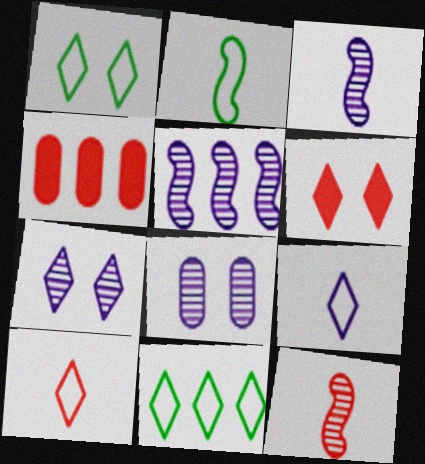[[1, 3, 4], 
[1, 6, 7], 
[2, 4, 7], 
[4, 5, 11]]